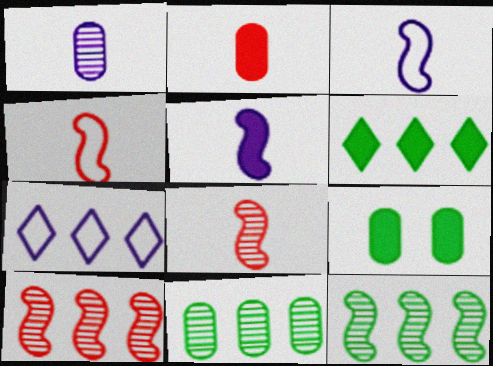[[7, 8, 9]]